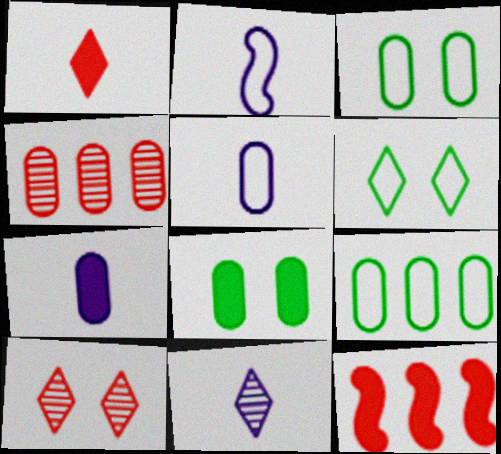[[2, 7, 11], 
[3, 4, 7], 
[3, 11, 12], 
[4, 5, 8]]